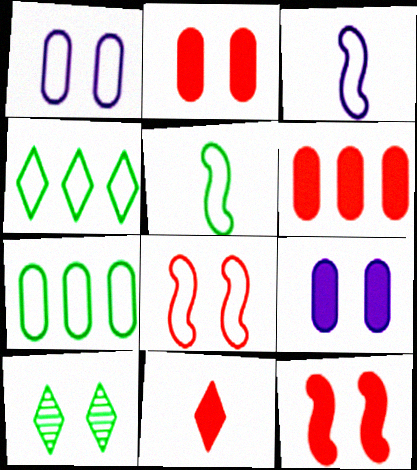[[1, 10, 12], 
[3, 6, 10], 
[6, 11, 12], 
[8, 9, 10]]